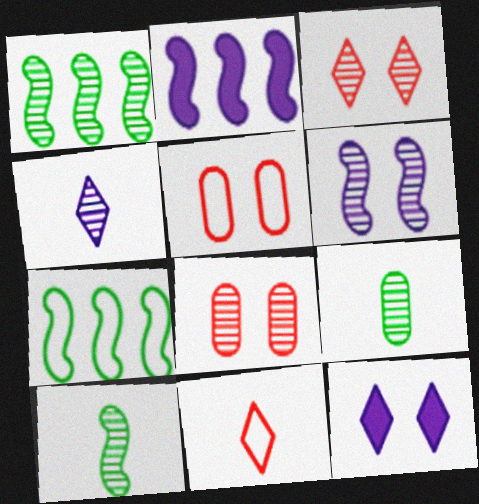[[1, 4, 8]]